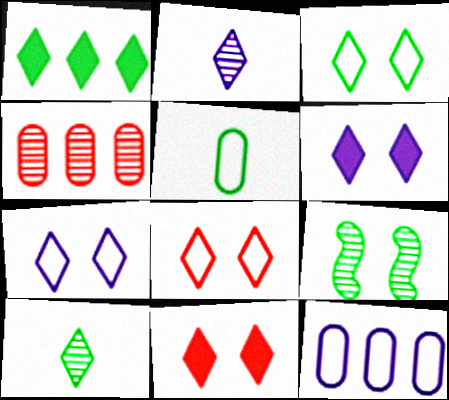[[1, 2, 8], 
[1, 3, 10], 
[1, 5, 9], 
[2, 4, 9], 
[3, 7, 8]]